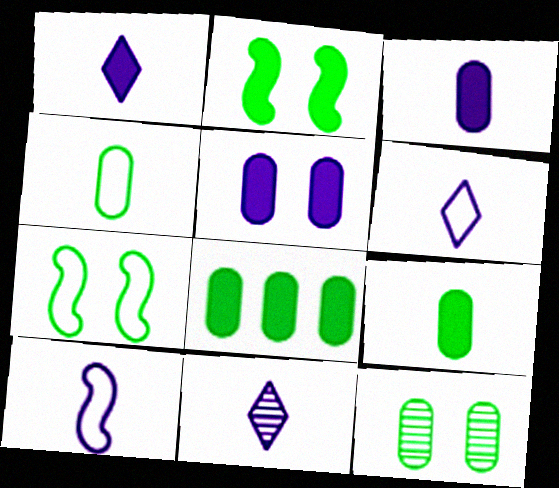[[1, 6, 11], 
[3, 10, 11], 
[4, 8, 12]]